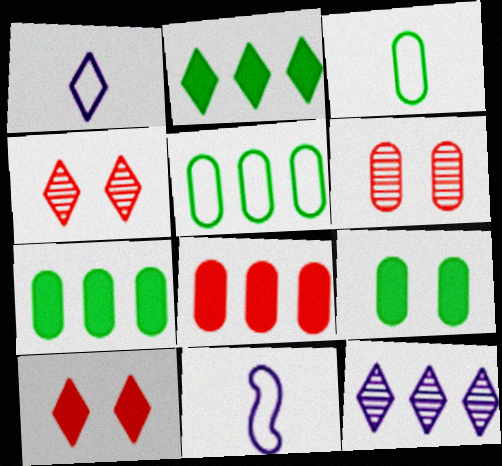[[1, 2, 4], 
[2, 6, 11], 
[4, 7, 11]]